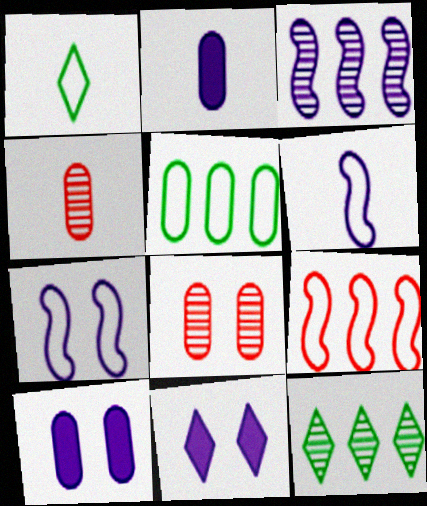[[2, 5, 8], 
[4, 5, 10]]